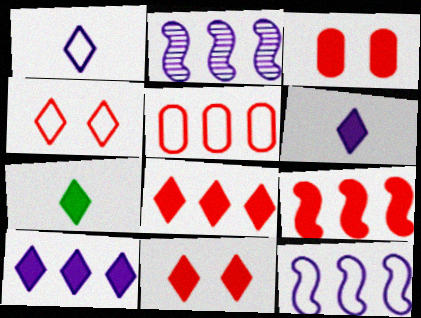[[7, 10, 11]]